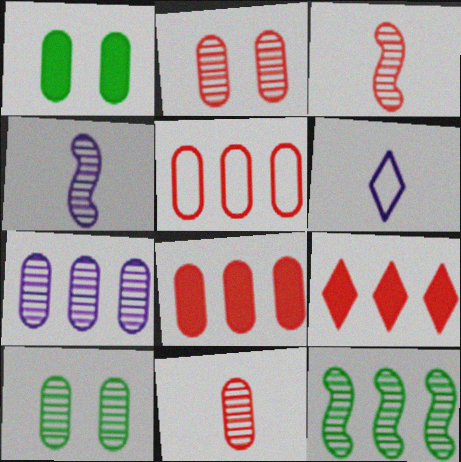[[7, 10, 11]]